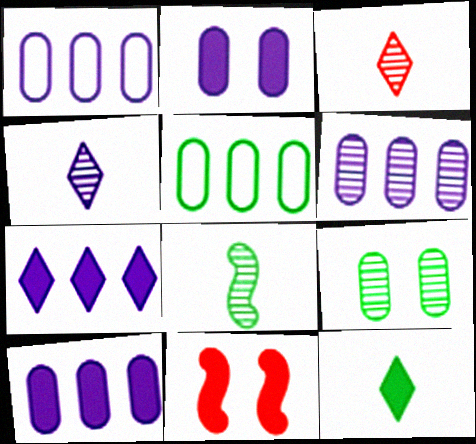[[1, 6, 10], 
[4, 5, 11], 
[10, 11, 12]]